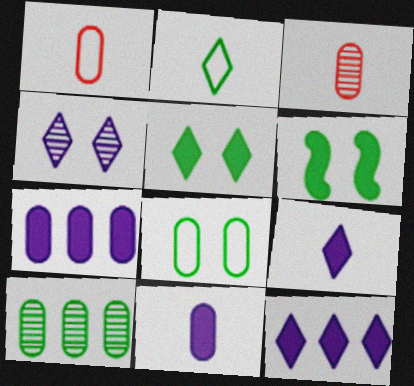[[2, 6, 10], 
[3, 7, 8]]